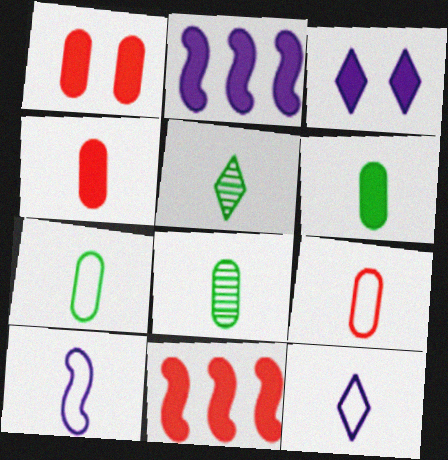[[3, 6, 11], 
[4, 5, 10], 
[6, 7, 8]]